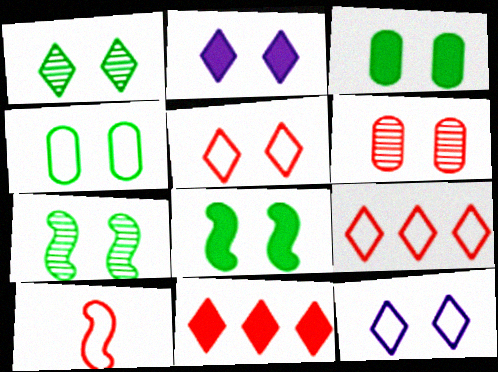[[1, 2, 5], 
[1, 4, 8], 
[6, 8, 12], 
[6, 10, 11]]